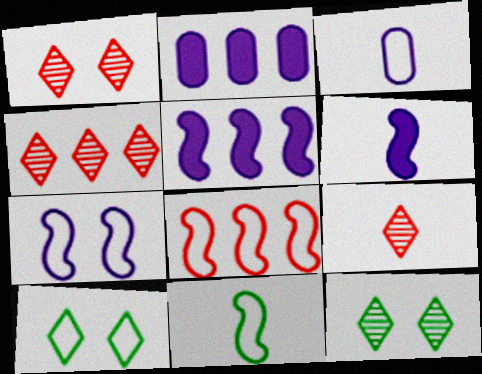[[1, 2, 11], 
[1, 4, 9], 
[3, 8, 10], 
[7, 8, 11]]